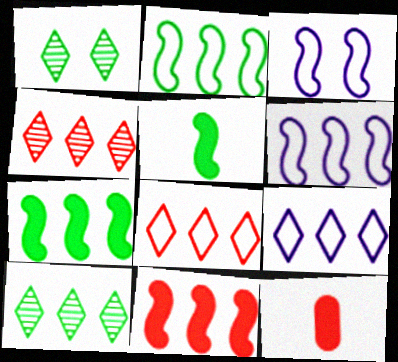[[1, 6, 12], 
[3, 10, 12]]